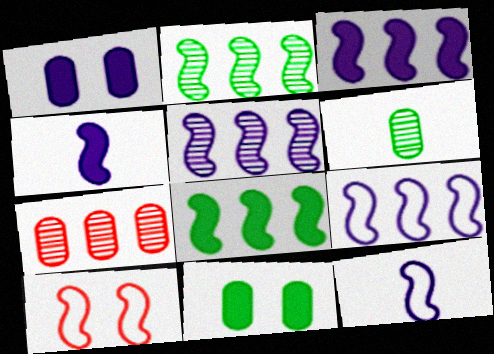[[2, 4, 10], 
[3, 5, 9]]